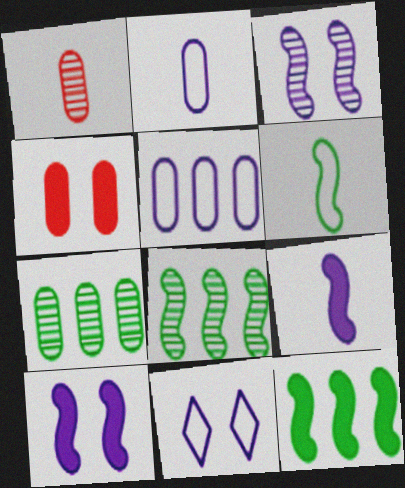[[1, 11, 12], 
[2, 4, 7]]